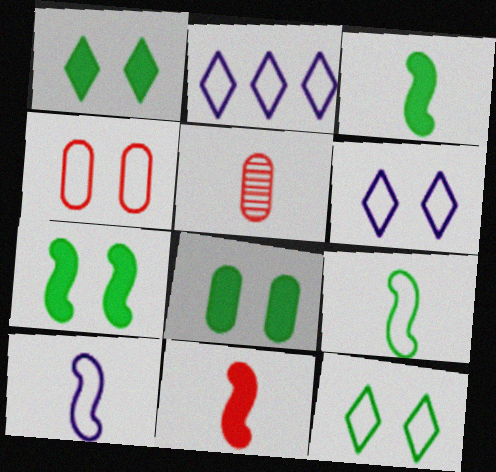[[1, 7, 8], 
[2, 4, 9], 
[2, 5, 7]]